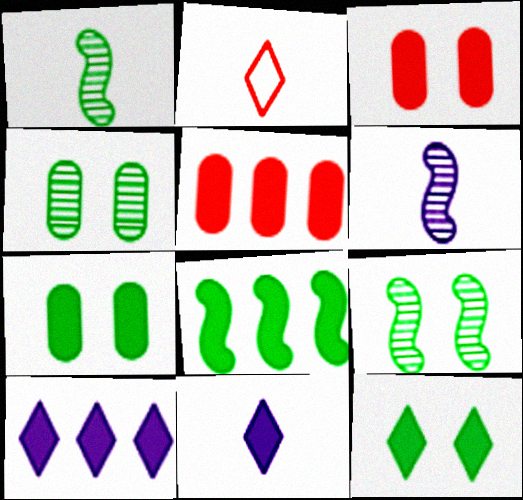[[3, 8, 11], 
[5, 8, 10]]